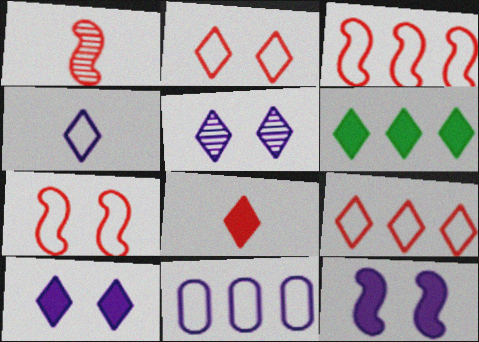[[6, 8, 10]]